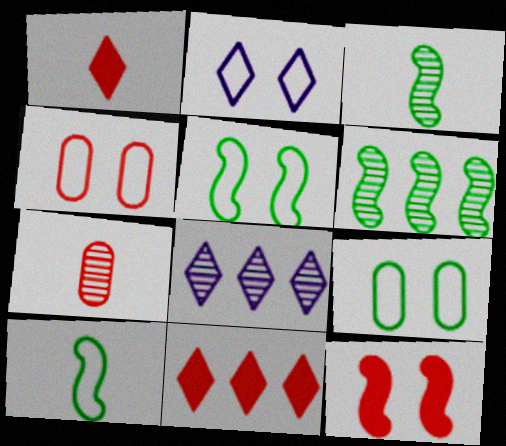[[2, 4, 5]]